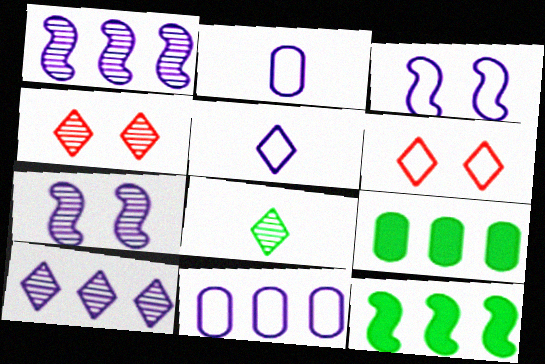[[2, 4, 12], 
[3, 5, 11], 
[4, 8, 10]]